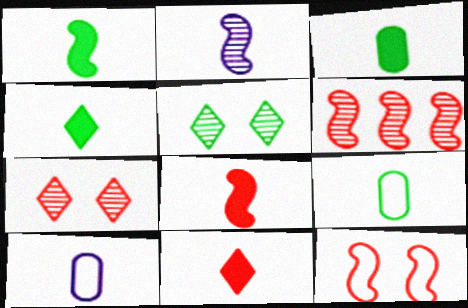[[1, 3, 4], 
[2, 9, 11], 
[6, 8, 12]]